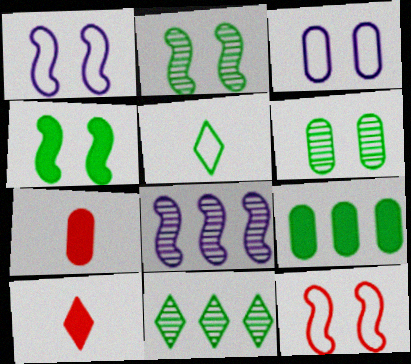[[1, 7, 11], 
[2, 5, 9]]